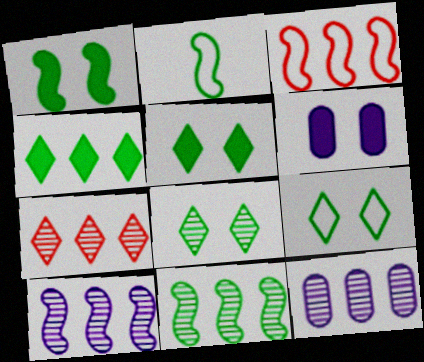[[1, 2, 11], 
[2, 6, 7], 
[3, 4, 12], 
[5, 8, 9], 
[7, 11, 12]]